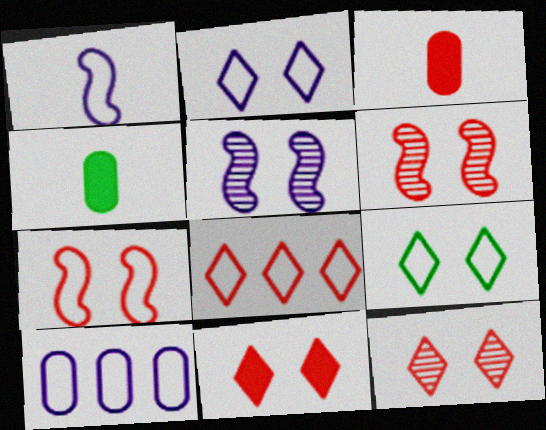[[1, 2, 10], 
[3, 6, 8], 
[4, 5, 8]]